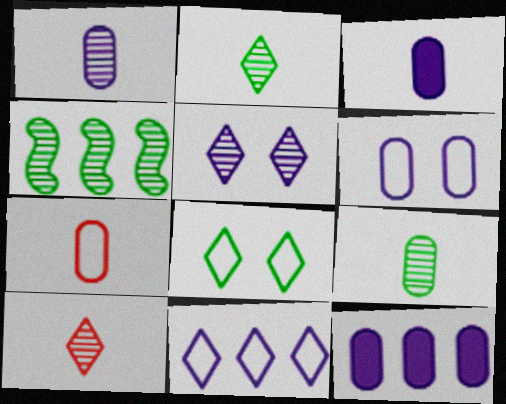[[1, 6, 12], 
[3, 7, 9]]